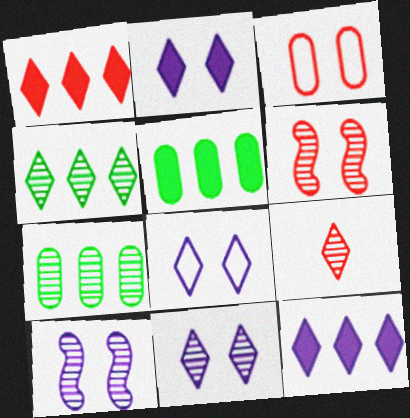[[2, 8, 11], 
[4, 9, 11], 
[7, 9, 10]]